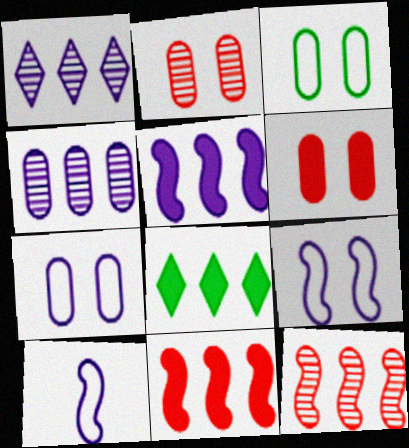[[2, 8, 10]]